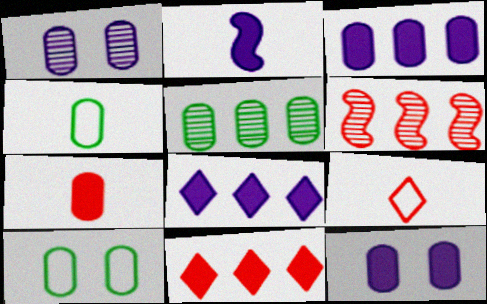[[2, 8, 12]]